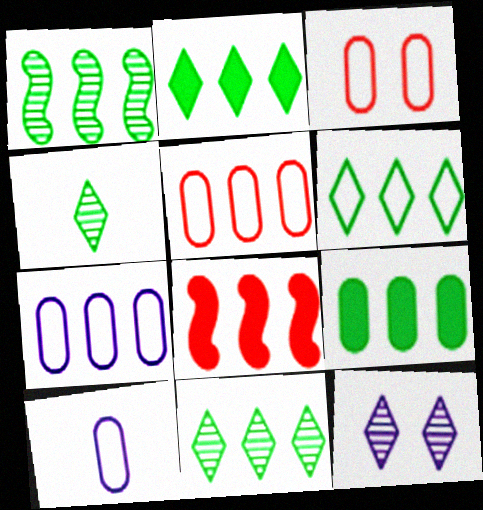[[1, 6, 9], 
[2, 6, 11], 
[7, 8, 11]]